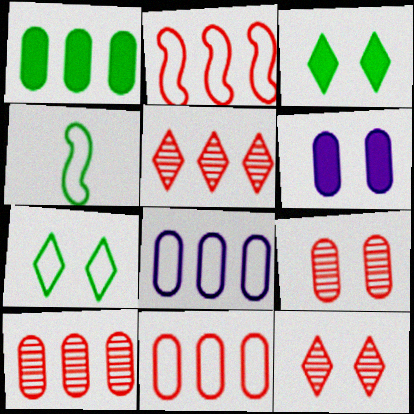[[1, 8, 10], 
[4, 5, 6]]